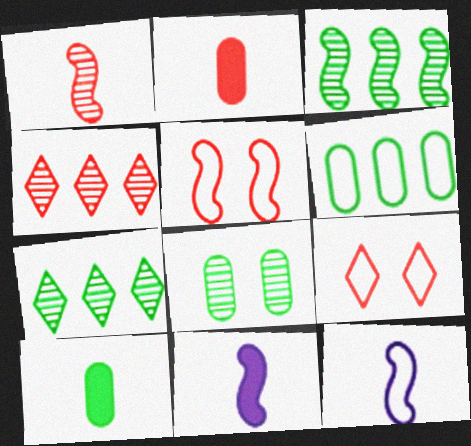[[2, 4, 5], 
[3, 5, 11], 
[6, 8, 10], 
[6, 9, 12]]